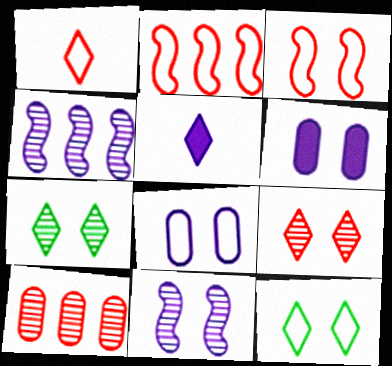[[3, 6, 7], 
[3, 8, 12], 
[4, 5, 8]]